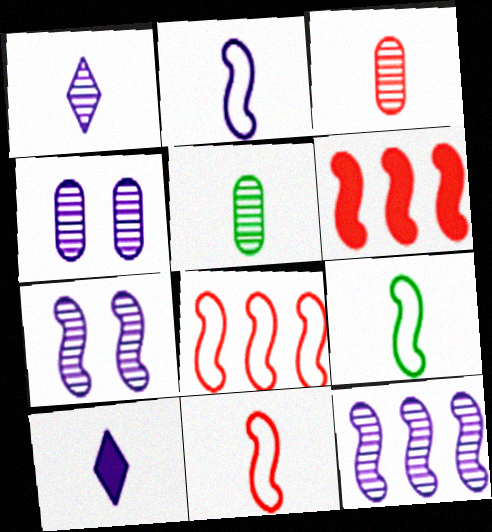[[1, 4, 12], 
[2, 9, 11], 
[3, 9, 10], 
[5, 10, 11], 
[6, 7, 9]]